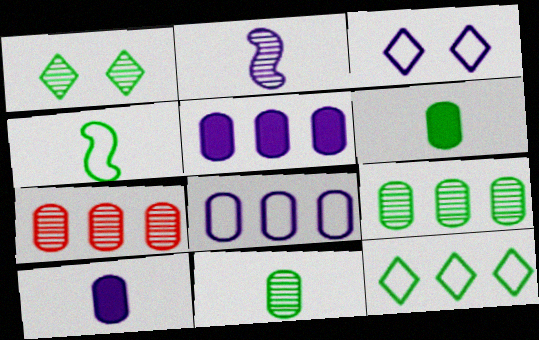[[1, 2, 7], 
[2, 3, 5]]